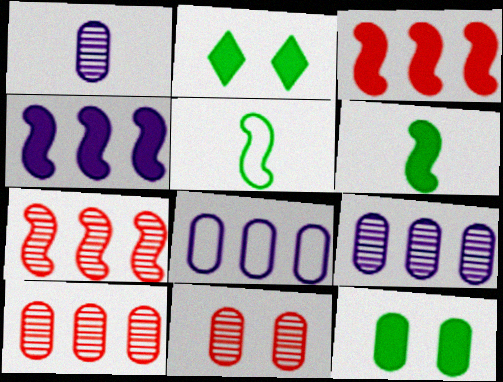[]